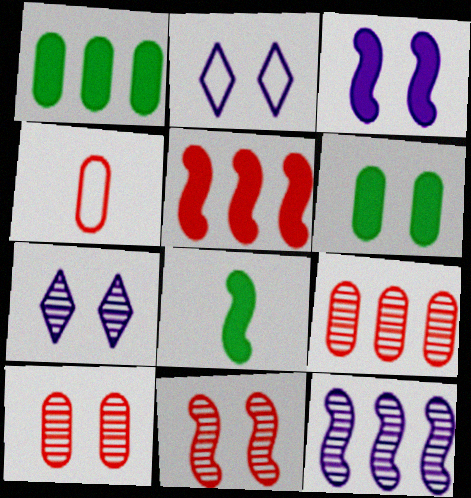[[2, 6, 11], 
[2, 8, 9], 
[3, 5, 8]]